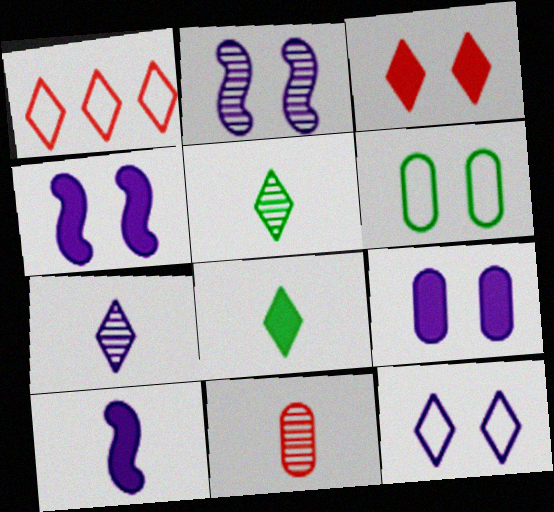[[2, 3, 6], 
[2, 9, 12]]